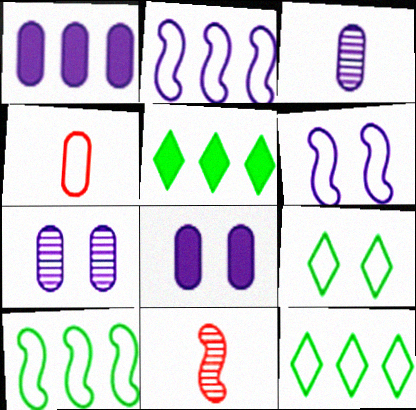[[1, 9, 11], 
[2, 4, 9], 
[4, 6, 12], 
[8, 11, 12]]